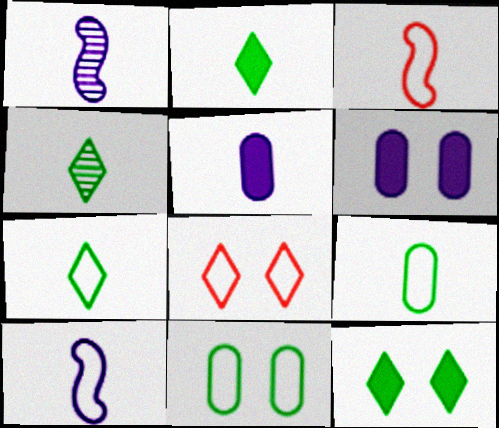[[2, 4, 7], 
[3, 4, 5]]